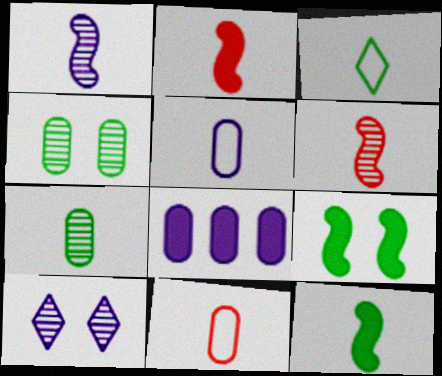[[3, 7, 12], 
[4, 8, 11]]